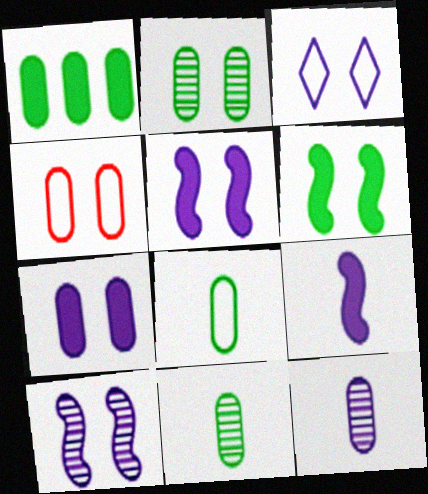[[1, 2, 8], 
[1, 4, 12], 
[2, 4, 7], 
[3, 7, 10]]